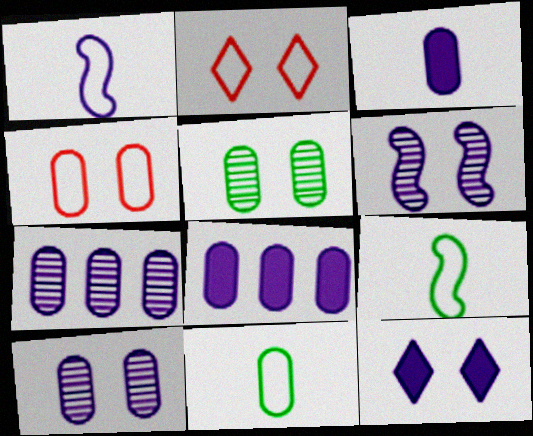[[1, 7, 12]]